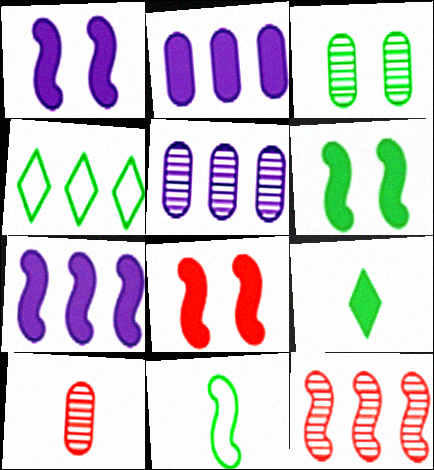[[1, 4, 10], 
[1, 6, 8], 
[1, 11, 12], 
[2, 4, 12], 
[2, 8, 9], 
[3, 5, 10]]